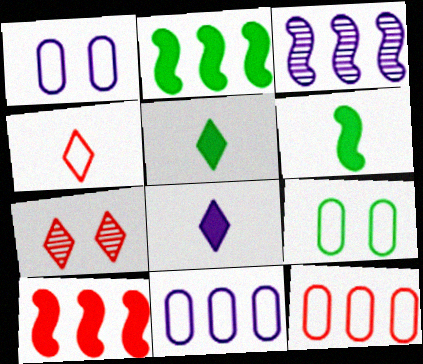[[1, 3, 8], 
[6, 7, 11]]